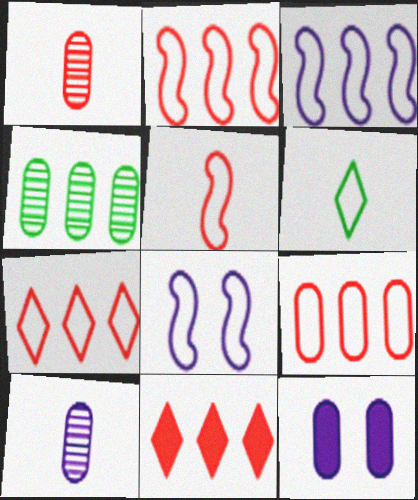[[2, 7, 9], 
[3, 4, 11], 
[6, 8, 9]]